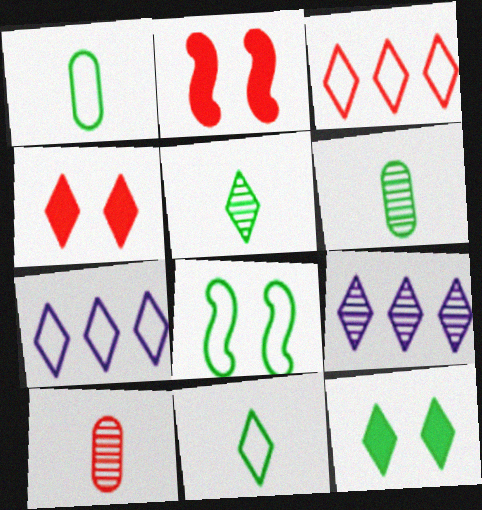[[1, 2, 9], 
[2, 3, 10], 
[2, 6, 7], 
[4, 5, 7], 
[4, 9, 11]]